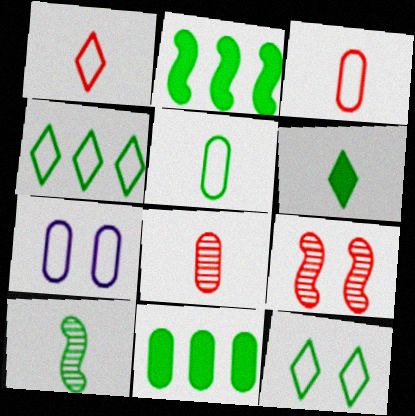[[5, 6, 10], 
[7, 8, 11], 
[10, 11, 12]]